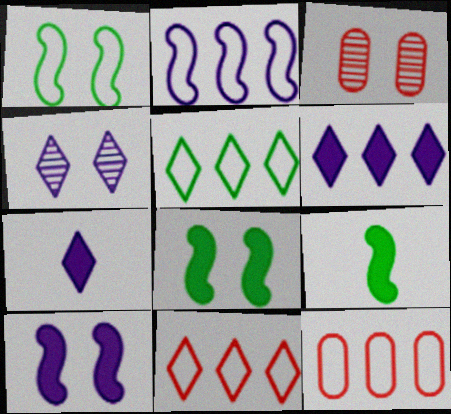[[2, 5, 12], 
[4, 9, 12]]